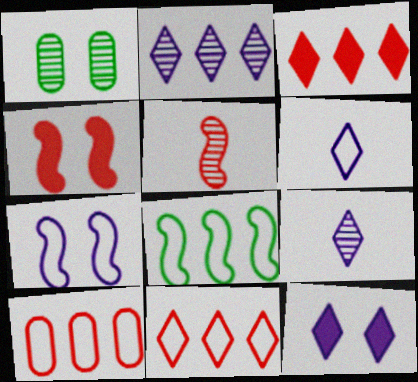[[1, 2, 5], 
[2, 6, 12]]